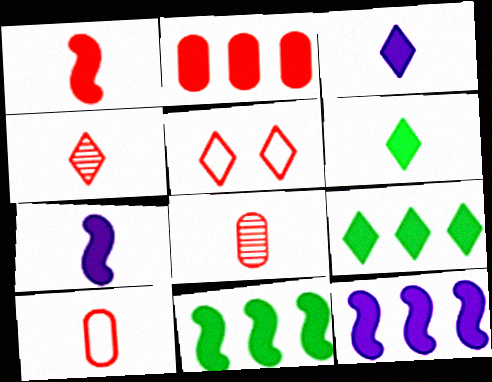[[1, 4, 10], 
[2, 9, 12]]